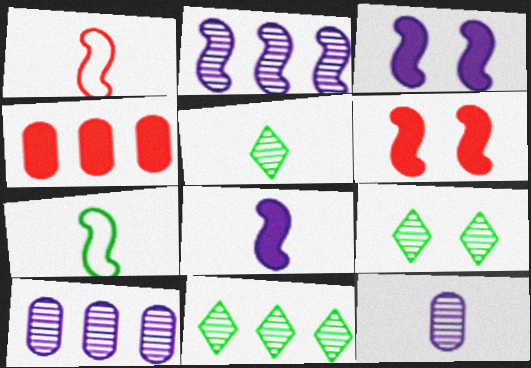[[2, 6, 7], 
[5, 9, 11]]